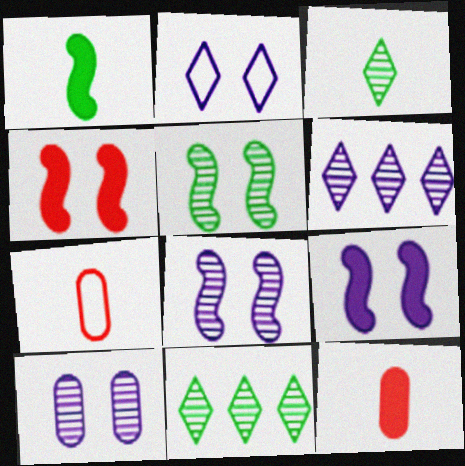[[2, 9, 10], 
[7, 9, 11]]